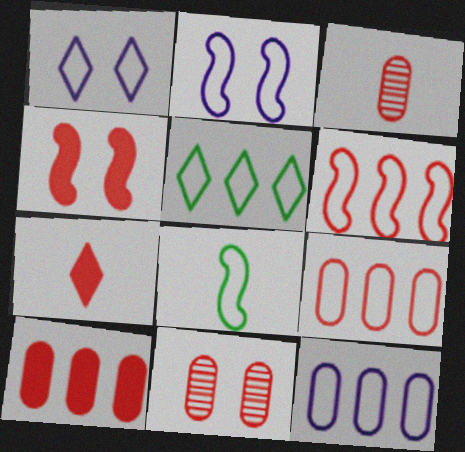[[1, 8, 9], 
[2, 6, 8], 
[4, 7, 10], 
[5, 6, 12], 
[6, 7, 11]]